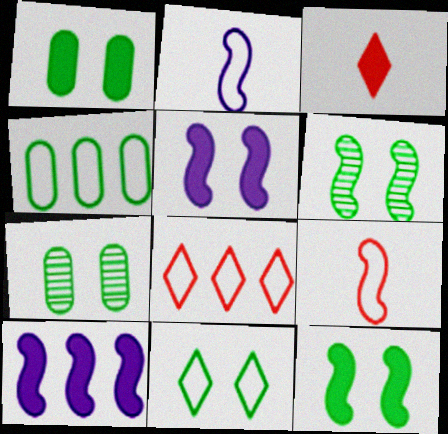[[1, 3, 10], 
[1, 6, 11], 
[6, 9, 10], 
[7, 11, 12]]